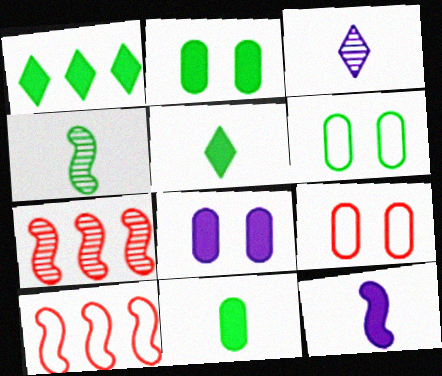[[1, 4, 6], 
[2, 3, 10]]